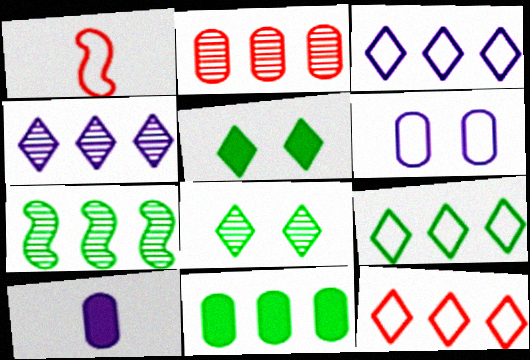[[1, 6, 9], 
[2, 4, 7], 
[3, 9, 12], 
[7, 9, 11]]